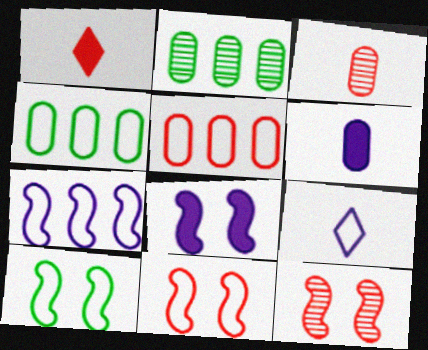[[1, 5, 12], 
[4, 9, 11], 
[5, 9, 10], 
[8, 10, 12]]